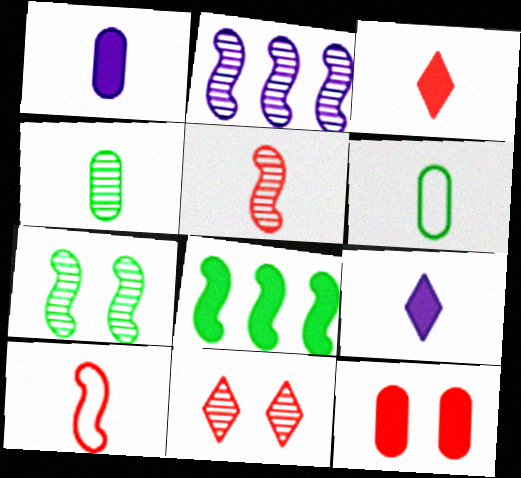[[2, 4, 11], 
[2, 5, 7], 
[4, 9, 10], 
[5, 6, 9], 
[8, 9, 12]]